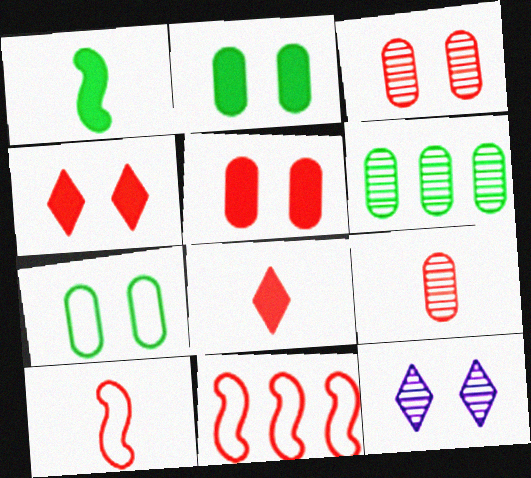[[3, 8, 11], 
[4, 9, 11], 
[8, 9, 10]]